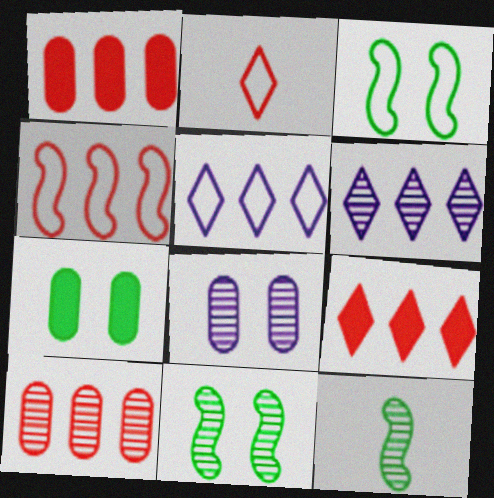[[4, 9, 10]]